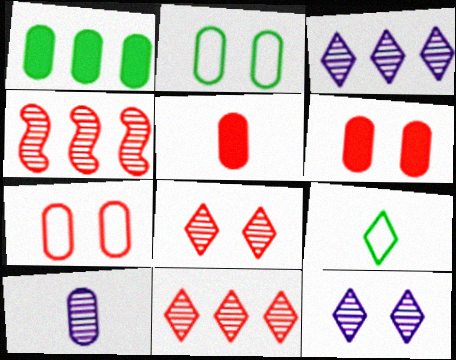[[1, 7, 10]]